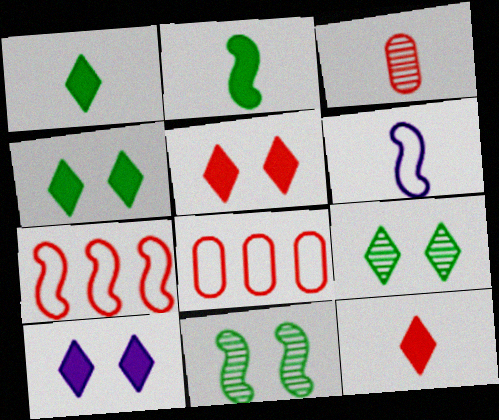[[1, 3, 6], 
[3, 5, 7], 
[4, 5, 10]]